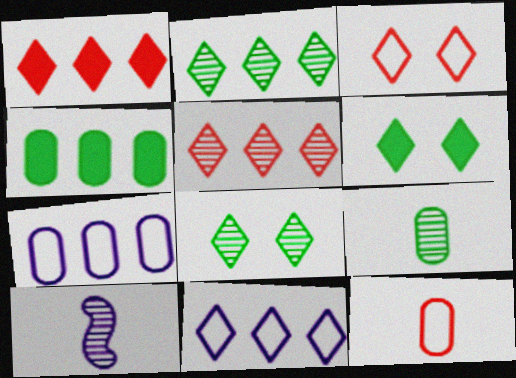[[1, 2, 11], 
[3, 4, 10]]